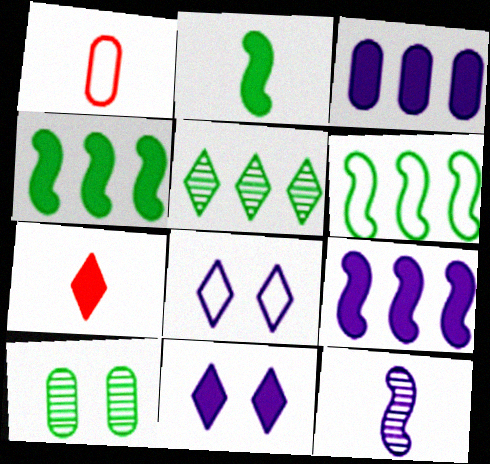[[1, 3, 10], 
[1, 6, 8], 
[3, 8, 12], 
[5, 7, 8]]